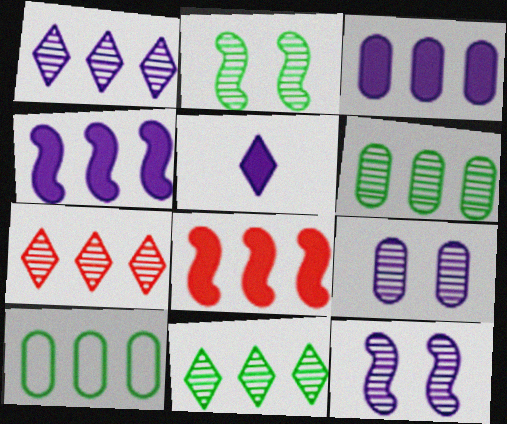[[1, 7, 11], 
[1, 8, 10], 
[4, 7, 10]]